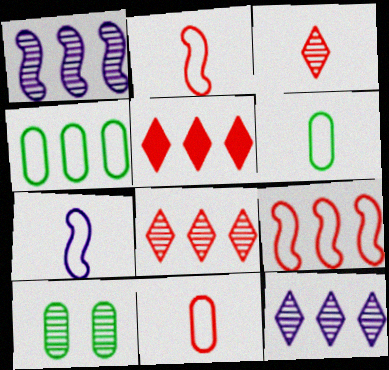[[1, 3, 10], 
[1, 4, 5], 
[5, 7, 10]]